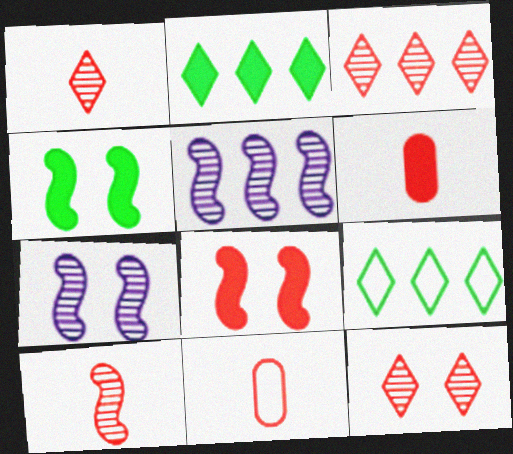[[1, 3, 12], 
[2, 7, 11], 
[3, 8, 11], 
[6, 7, 9]]